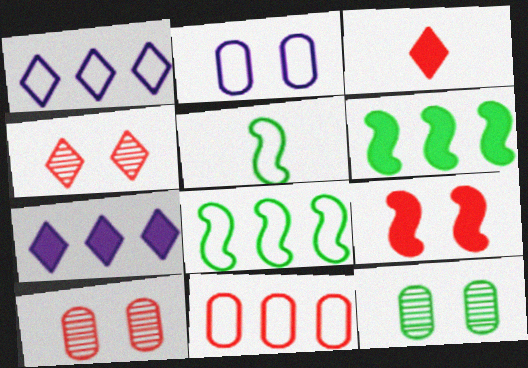[[1, 8, 11], 
[5, 7, 10]]